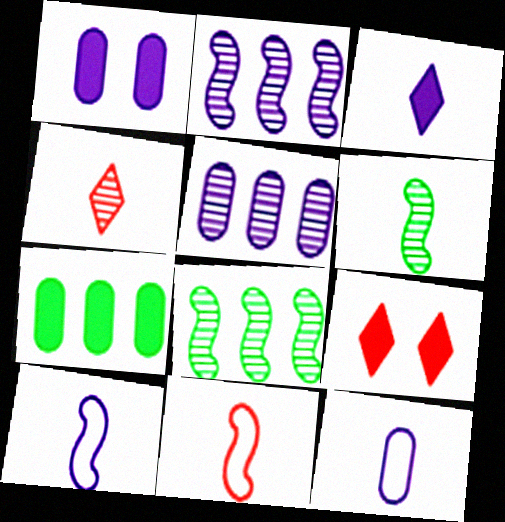[[1, 5, 12], 
[8, 9, 12]]